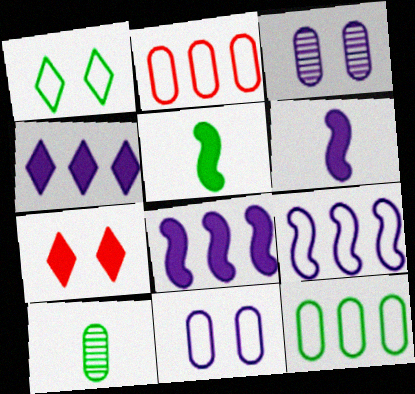[[7, 9, 10]]